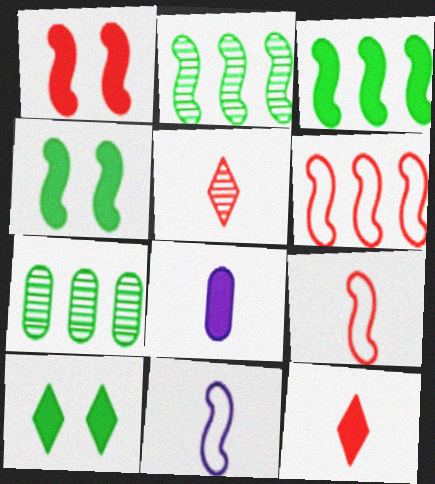[[1, 2, 11]]